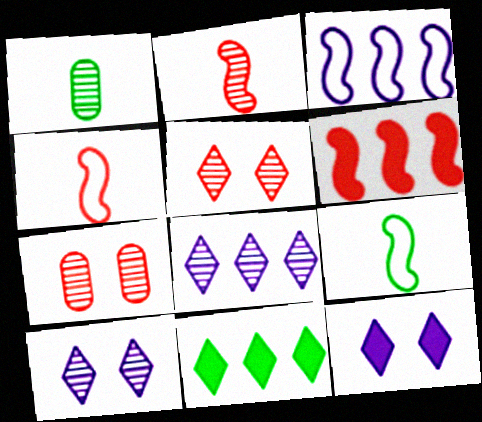[]